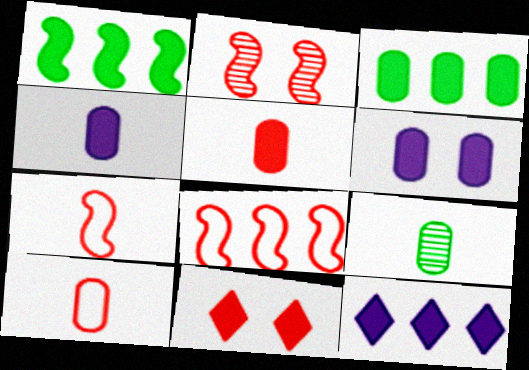[[1, 4, 11], 
[3, 5, 6], 
[4, 9, 10]]